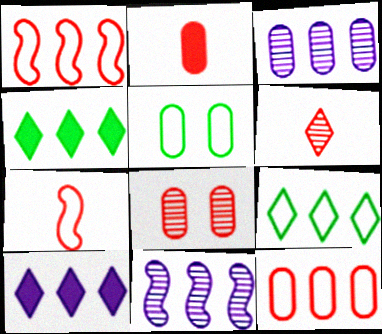[[1, 3, 4], 
[2, 3, 5], 
[2, 6, 7], 
[2, 8, 12], 
[4, 11, 12]]